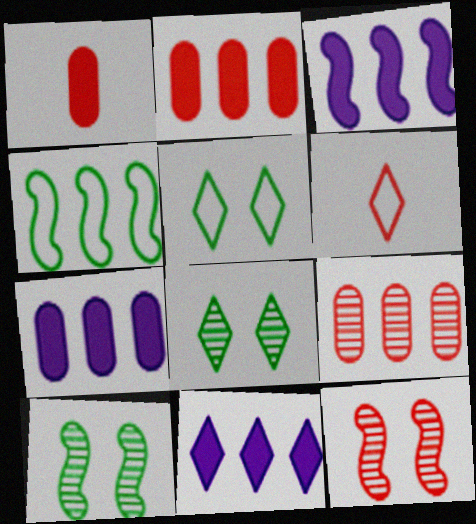[[2, 6, 12], 
[3, 7, 11], 
[4, 9, 11], 
[6, 7, 10], 
[6, 8, 11]]